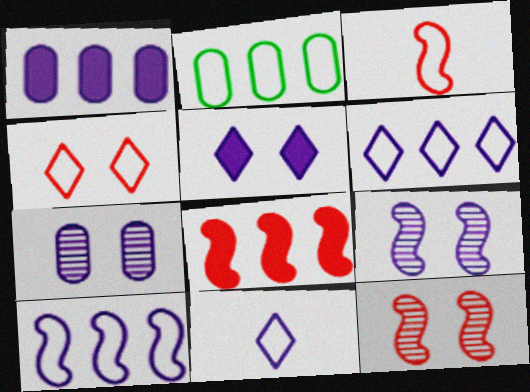[[1, 9, 11], 
[3, 8, 12]]